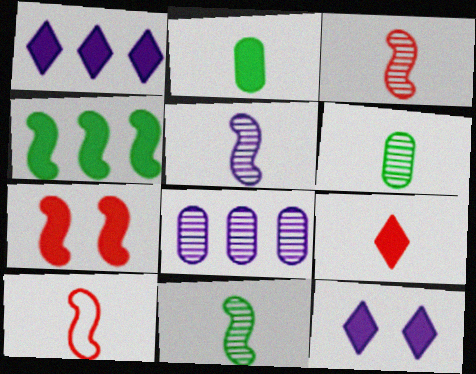[[1, 2, 7], 
[3, 5, 11]]